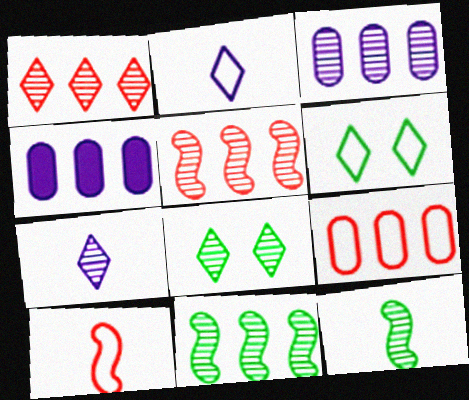[[1, 3, 11], 
[1, 7, 8], 
[4, 8, 10]]